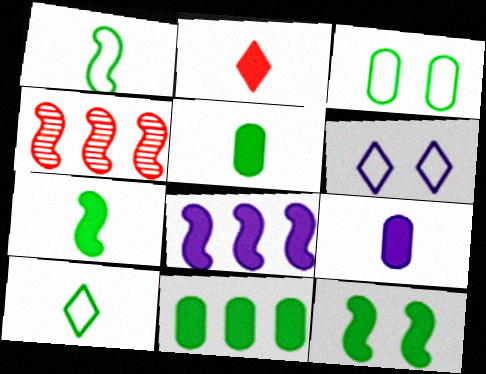[[2, 7, 9], 
[4, 5, 6]]